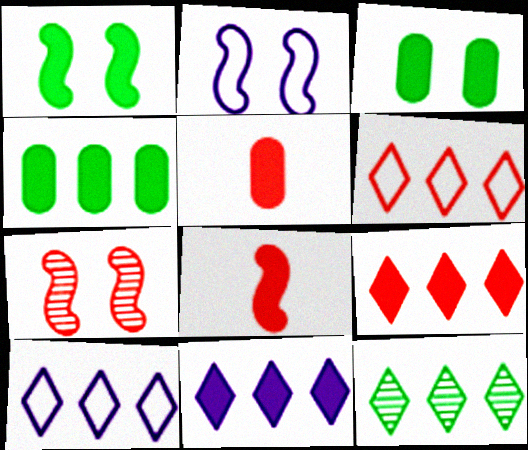[[1, 2, 7], 
[1, 5, 11], 
[2, 5, 12], 
[3, 8, 11], 
[5, 6, 7], 
[6, 11, 12], 
[9, 10, 12]]